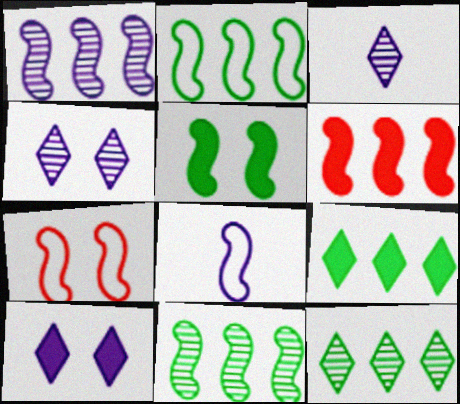[[1, 2, 6], 
[2, 7, 8]]